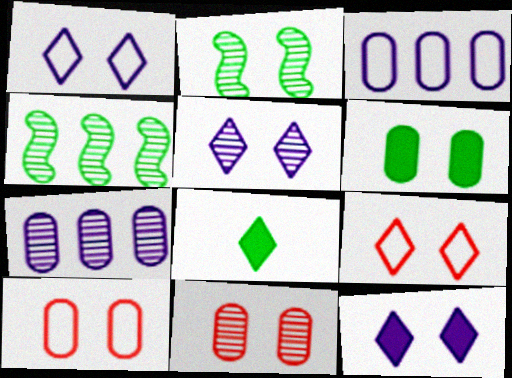[[1, 5, 12], 
[2, 5, 11], 
[2, 10, 12]]